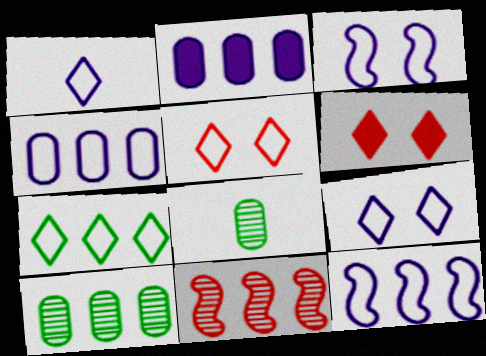[[1, 3, 4], 
[1, 5, 7], 
[2, 7, 11], 
[6, 8, 12]]